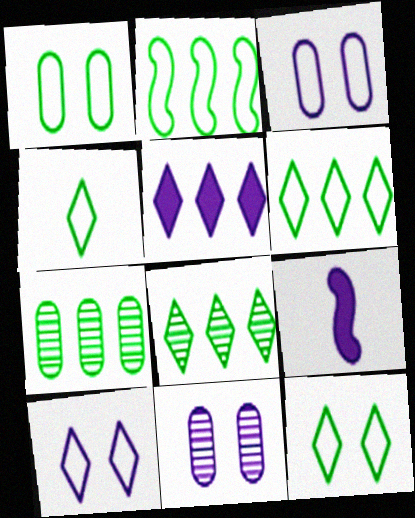[[1, 2, 4], 
[4, 6, 12]]